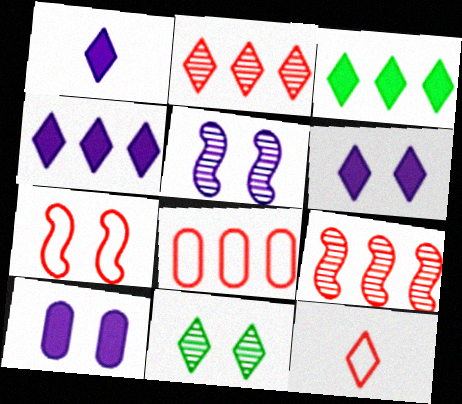[[1, 4, 6], 
[4, 11, 12], 
[7, 8, 12], 
[7, 10, 11]]